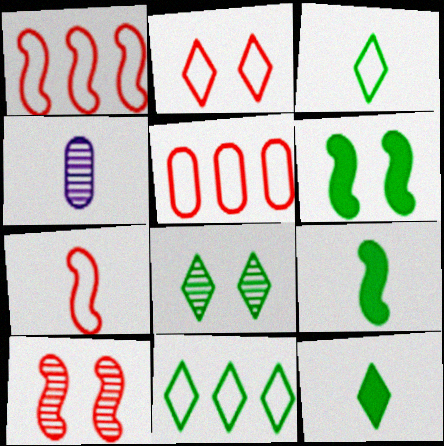[[2, 5, 7], 
[4, 7, 12], 
[8, 11, 12]]